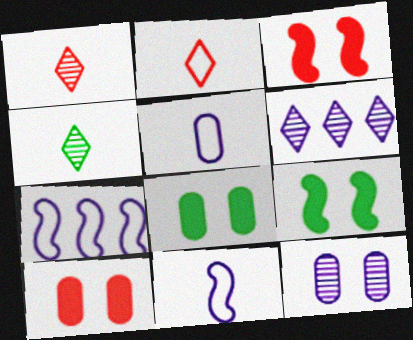[[1, 7, 8], 
[4, 7, 10]]